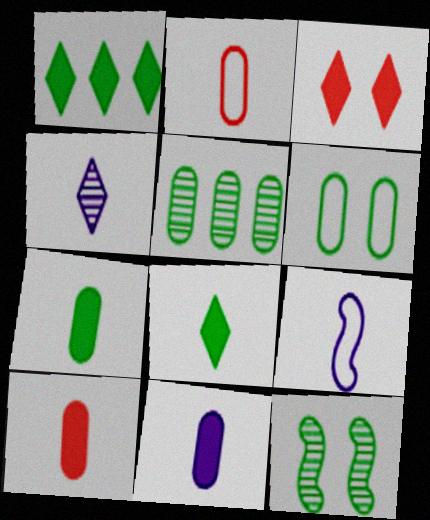[[3, 5, 9], 
[4, 9, 11], 
[5, 6, 7], 
[7, 10, 11]]